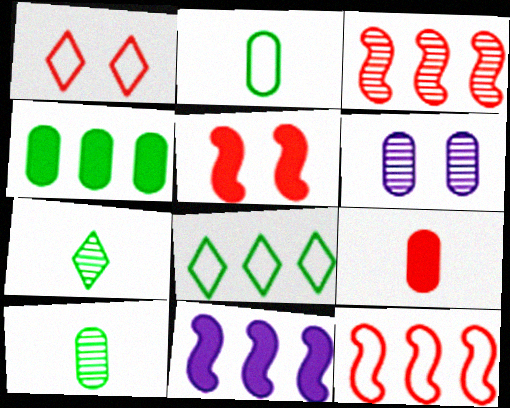[[1, 3, 9], 
[1, 10, 11], 
[3, 6, 7]]